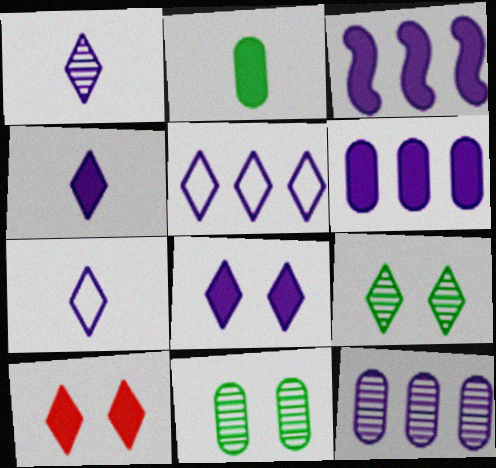[[1, 4, 7], 
[1, 5, 8], 
[2, 3, 10], 
[3, 5, 12]]